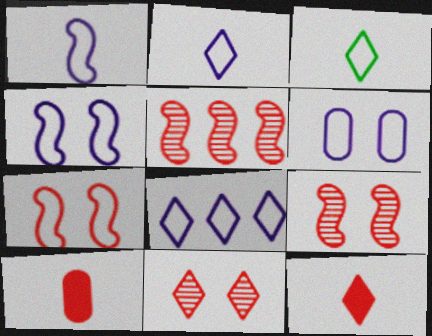[[1, 6, 8]]